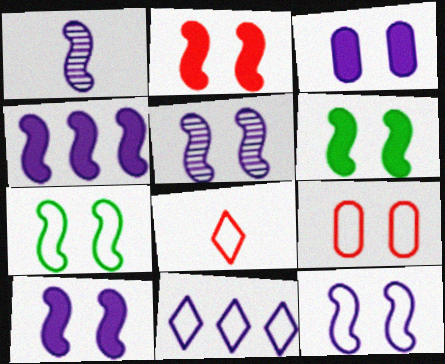[[1, 3, 11], 
[1, 4, 12], 
[2, 5, 7], 
[2, 6, 10], 
[5, 10, 12]]